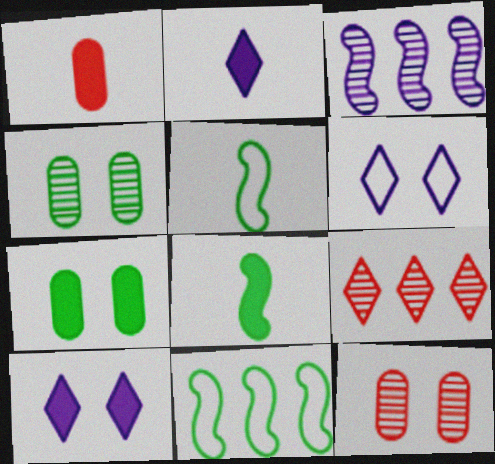[[1, 2, 8], 
[2, 11, 12]]